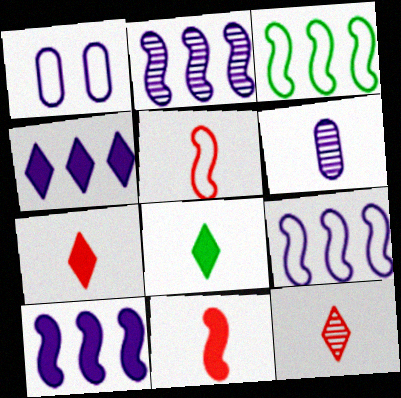[[2, 9, 10], 
[5, 6, 8]]